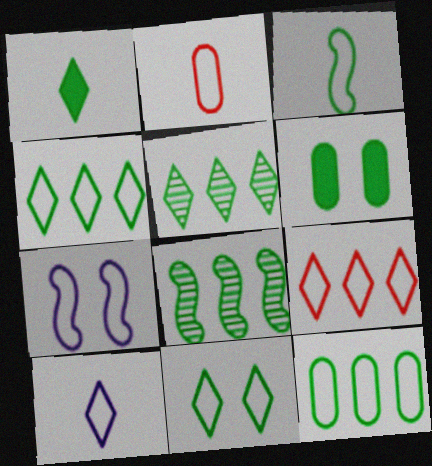[[1, 5, 11], 
[2, 3, 10], 
[2, 4, 7], 
[3, 5, 6], 
[3, 11, 12], 
[9, 10, 11]]